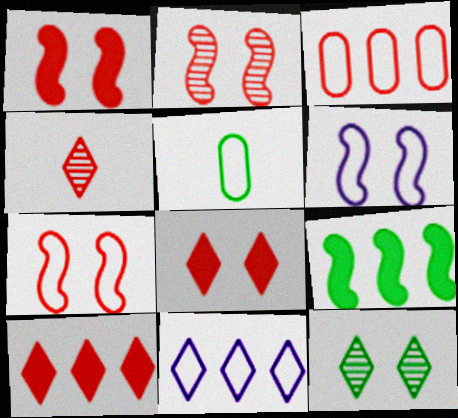[[1, 2, 7], 
[1, 3, 4], 
[5, 7, 11], 
[5, 9, 12]]